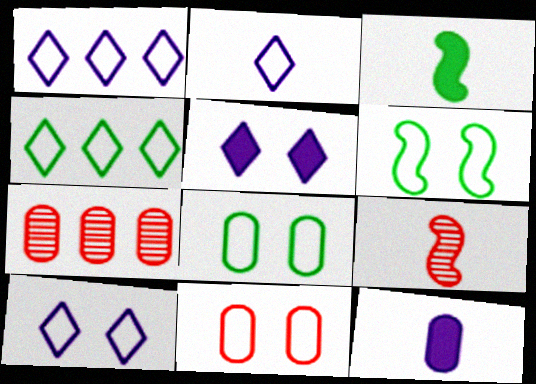[[1, 2, 10], 
[3, 7, 10], 
[6, 10, 11], 
[7, 8, 12]]